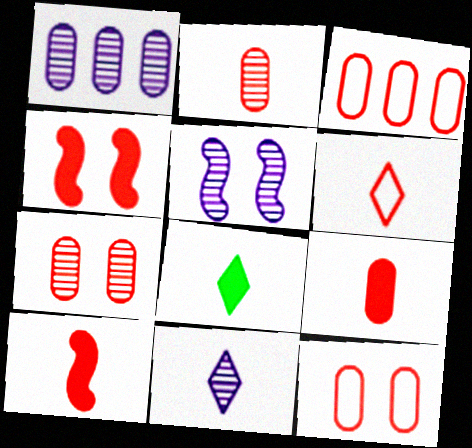[[1, 5, 11], 
[2, 6, 10], 
[3, 5, 8], 
[3, 7, 9], 
[6, 8, 11]]